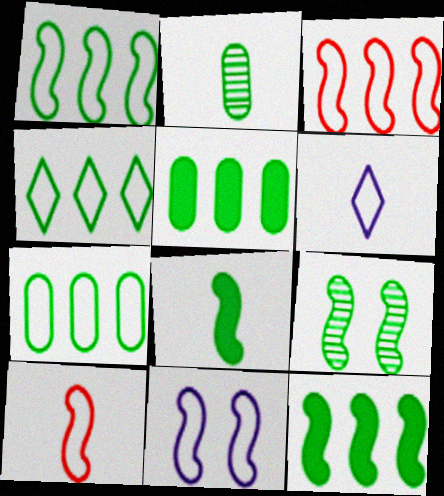[[1, 4, 7], 
[1, 8, 9], 
[1, 10, 11]]